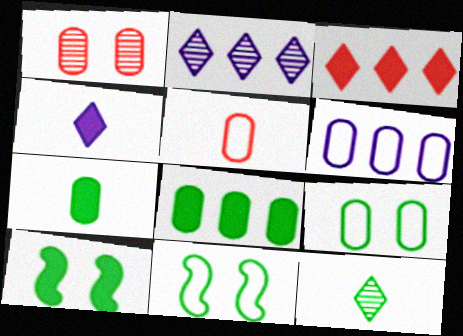[[1, 6, 7], 
[2, 5, 10], 
[5, 6, 9], 
[8, 11, 12]]